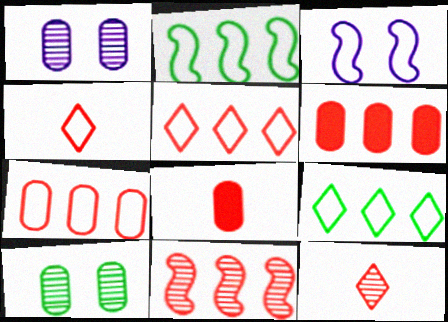[[5, 6, 11]]